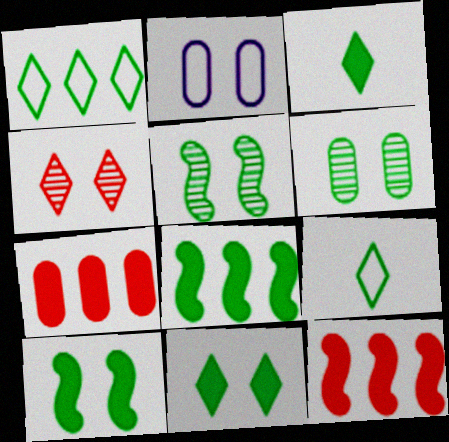[[2, 4, 10], 
[6, 8, 9]]